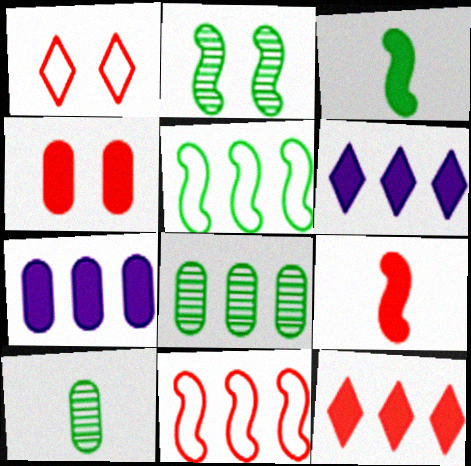[[2, 3, 5], 
[3, 4, 6], 
[4, 9, 12], 
[6, 8, 11]]